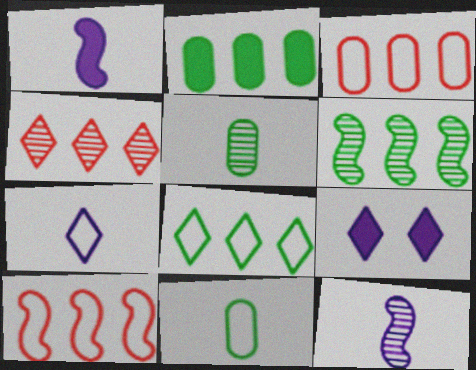[[2, 6, 8], 
[5, 9, 10]]